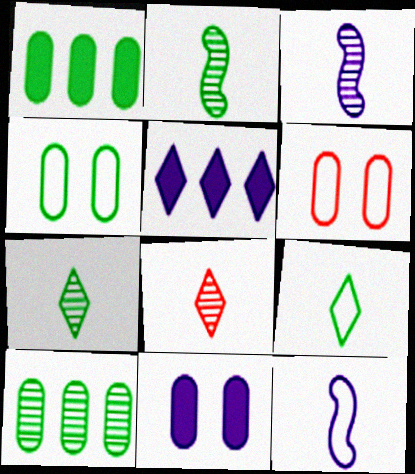[[2, 5, 6]]